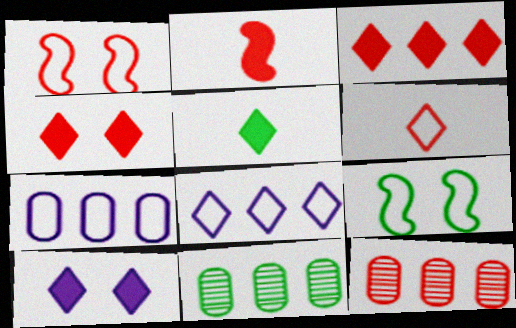[[3, 5, 10], 
[5, 9, 11], 
[6, 7, 9]]